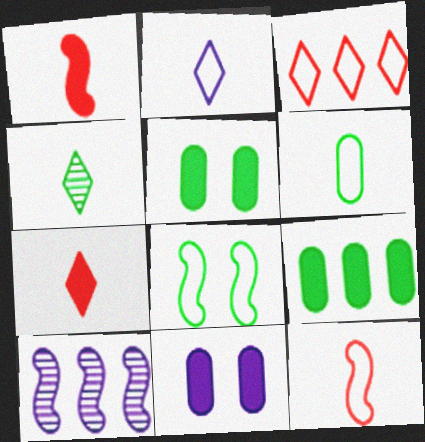[[1, 8, 10], 
[2, 4, 7], 
[2, 6, 12], 
[2, 10, 11], 
[3, 9, 10], 
[4, 8, 9]]